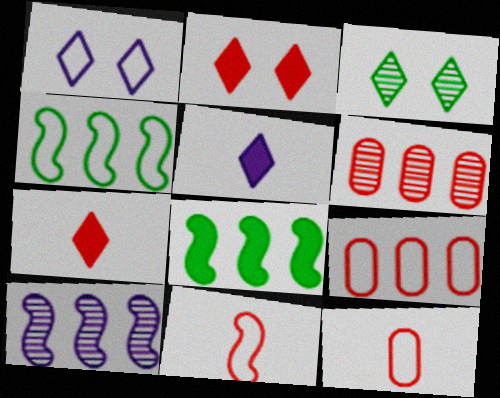[[1, 2, 3], 
[1, 4, 12], 
[2, 6, 11]]